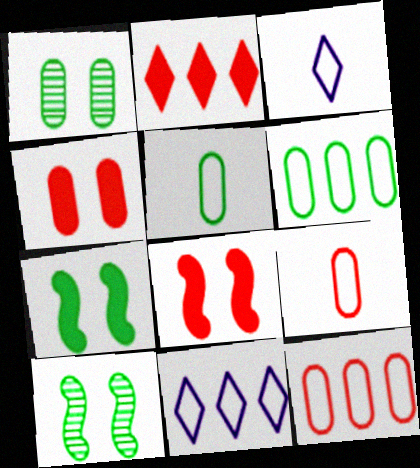[]